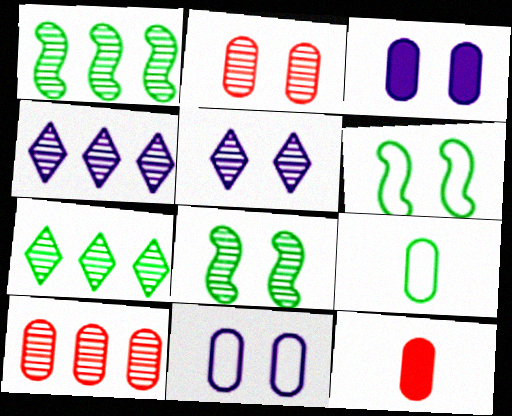[[1, 4, 10], 
[2, 5, 8], 
[3, 9, 10], 
[4, 6, 12]]